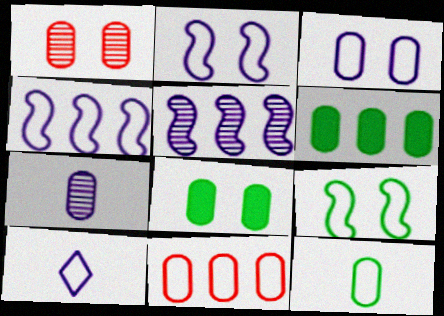[[1, 3, 8], 
[3, 4, 10], 
[3, 11, 12], 
[7, 8, 11], 
[9, 10, 11]]